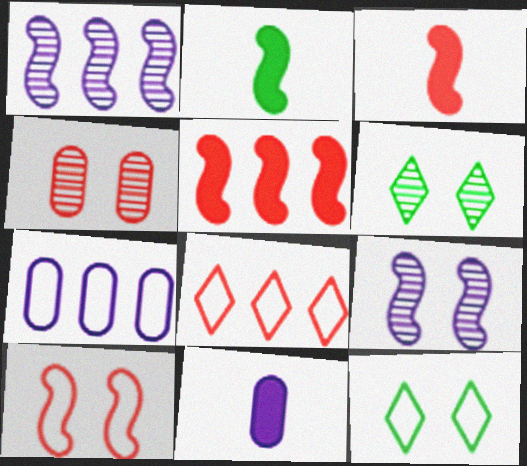[[1, 2, 10], 
[3, 4, 8], 
[3, 6, 7], 
[4, 6, 9]]